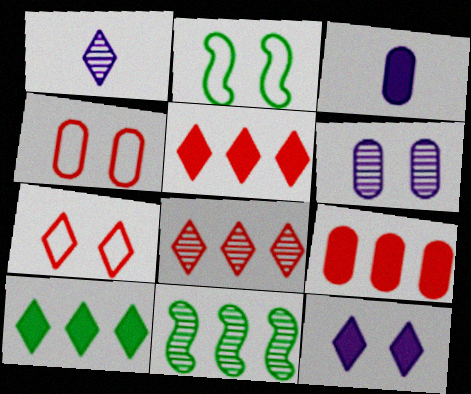[[1, 2, 9], 
[1, 7, 10], 
[2, 3, 8], 
[3, 7, 11]]